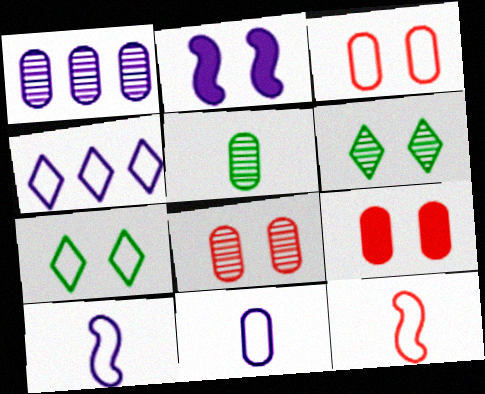[[1, 5, 8], 
[2, 3, 6], 
[2, 7, 8], 
[3, 8, 9]]